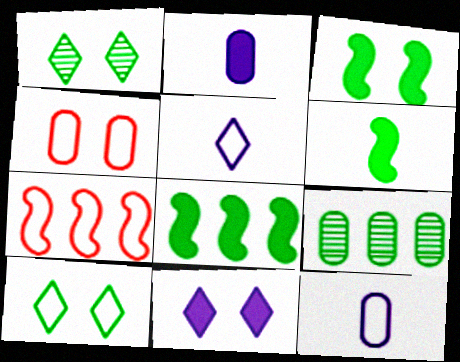[[1, 2, 7], 
[2, 4, 9], 
[3, 6, 8], 
[6, 9, 10], 
[7, 10, 12]]